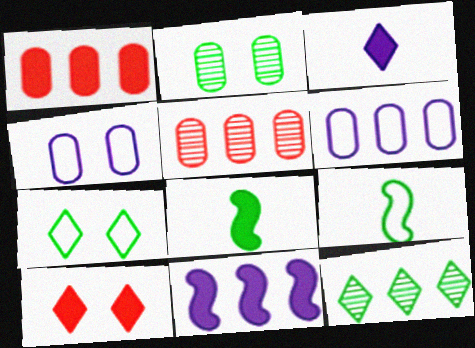[]